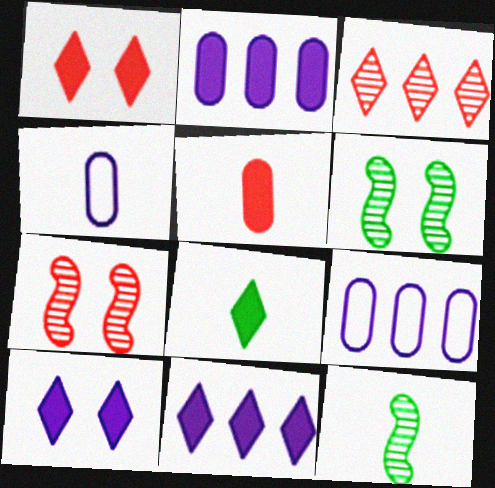[[1, 8, 11], 
[1, 9, 12], 
[7, 8, 9]]